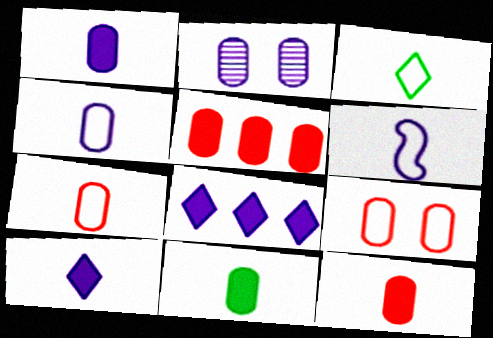[[1, 11, 12], 
[2, 6, 8], 
[3, 6, 7]]